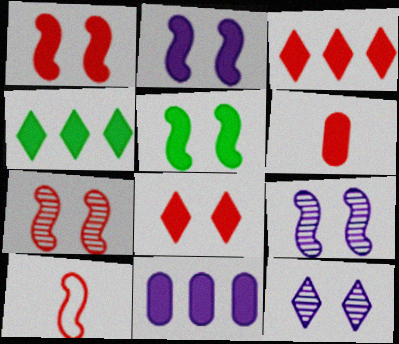[[1, 2, 5], 
[1, 3, 6], 
[2, 4, 6]]